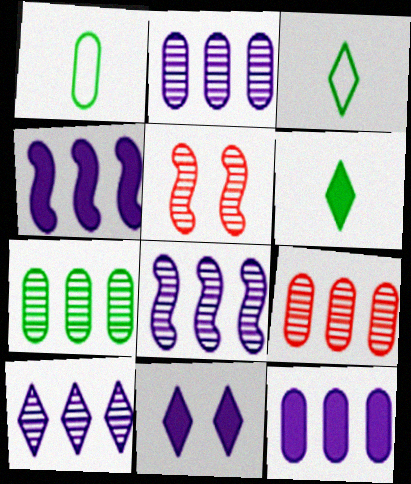[[2, 7, 9], 
[2, 8, 10], 
[3, 5, 12]]